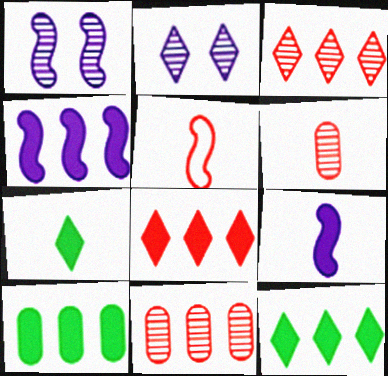[[2, 5, 10], 
[4, 8, 10]]